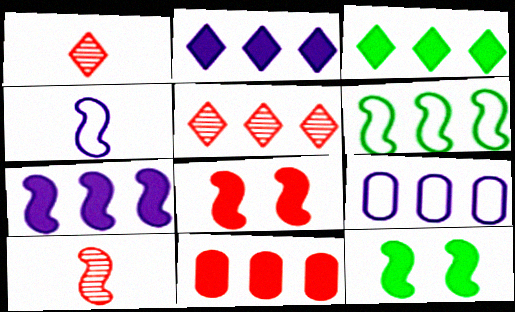[[1, 9, 12], 
[3, 7, 11]]